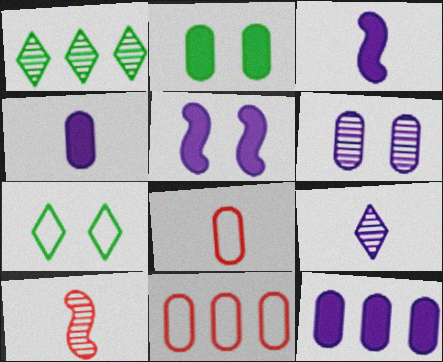[[1, 5, 8], 
[1, 6, 10], 
[7, 10, 12]]